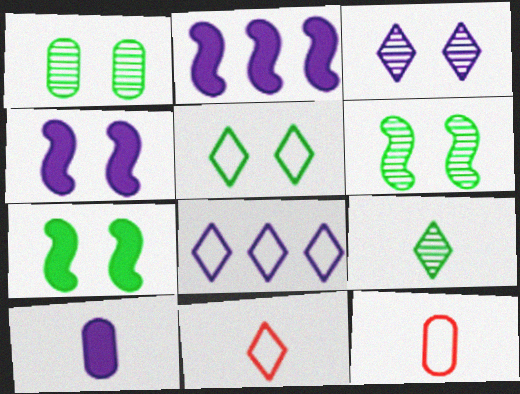[[1, 2, 11], 
[1, 5, 7], 
[5, 8, 11]]